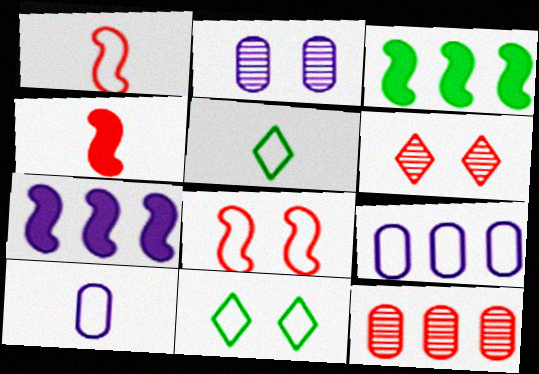[[1, 5, 10], 
[1, 9, 11], 
[3, 6, 10], 
[5, 8, 9]]